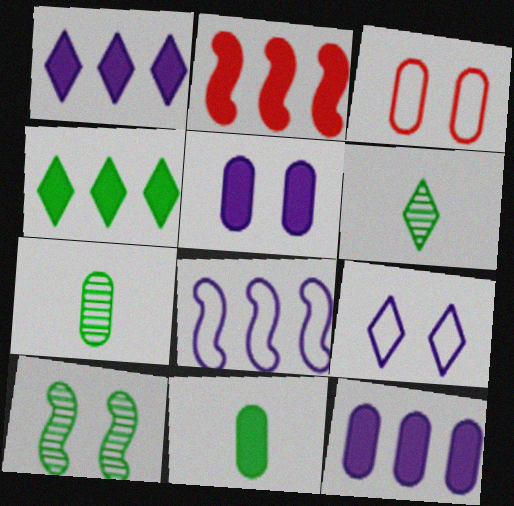[[2, 4, 12], 
[2, 7, 9], 
[3, 7, 12]]